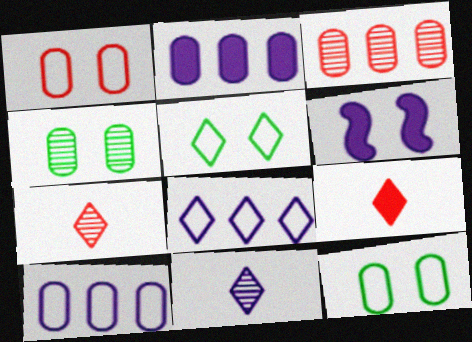[[6, 10, 11]]